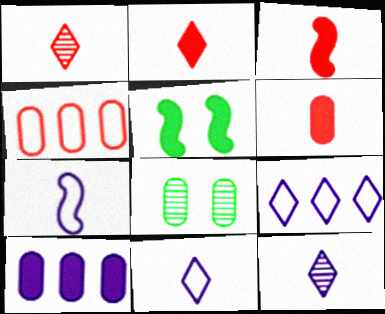[[2, 3, 6], 
[2, 5, 10], 
[3, 8, 9], 
[4, 5, 12]]